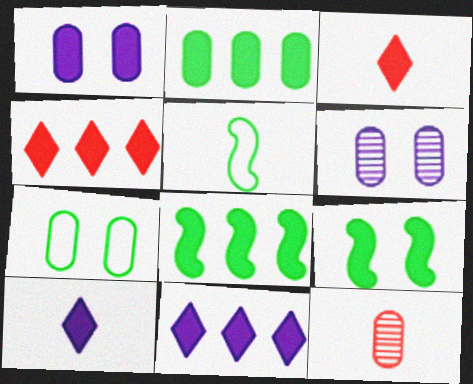[[1, 3, 8], 
[4, 5, 6], 
[5, 10, 12]]